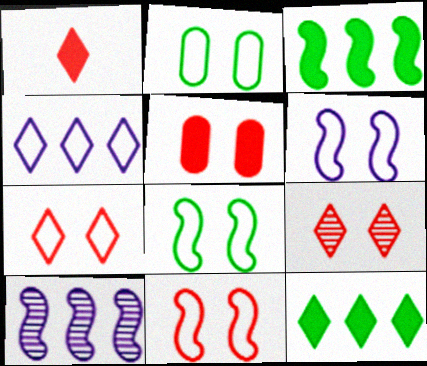[[1, 2, 10], 
[2, 6, 7], 
[5, 9, 11], 
[6, 8, 11]]